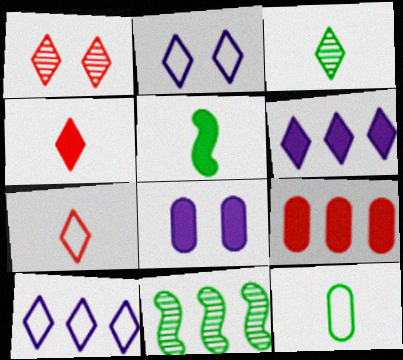[[3, 5, 12], 
[7, 8, 11], 
[9, 10, 11]]